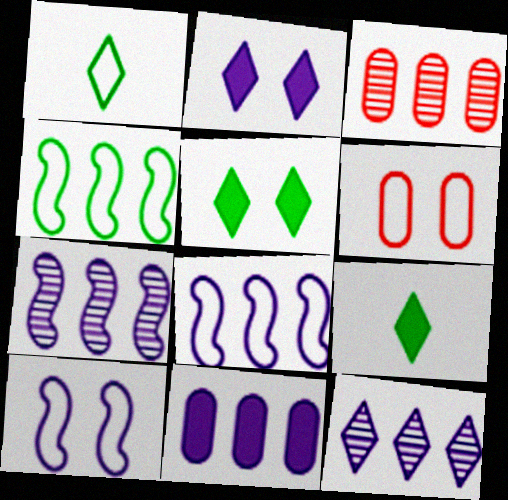[[1, 6, 8], 
[3, 9, 10], 
[6, 7, 9], 
[8, 11, 12]]